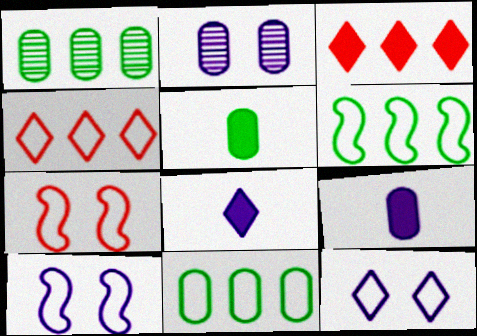[[1, 7, 8]]